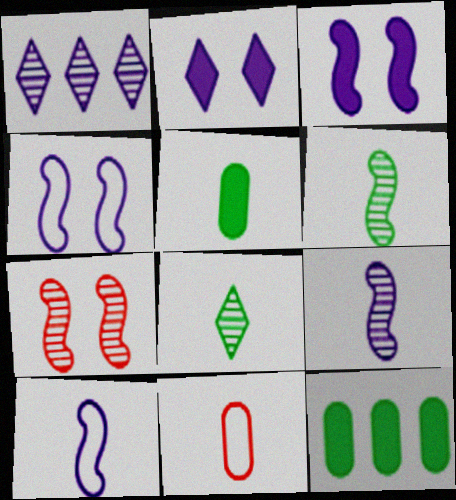[]